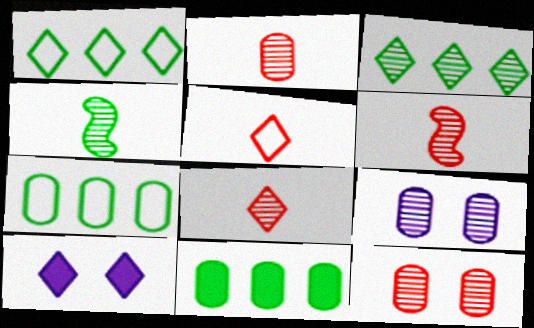[[1, 8, 10], 
[2, 6, 8], 
[3, 5, 10], 
[3, 6, 9], 
[6, 7, 10]]